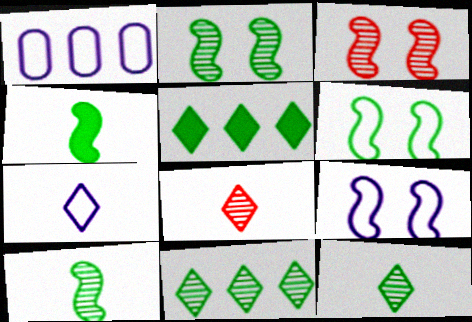[[1, 7, 9]]